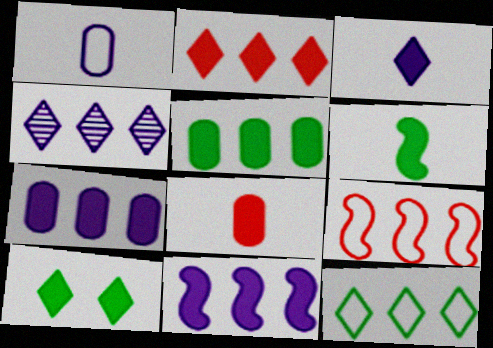[[2, 3, 10], 
[2, 4, 12], 
[2, 5, 11], 
[3, 6, 8], 
[4, 5, 9], 
[5, 6, 10], 
[8, 10, 11]]